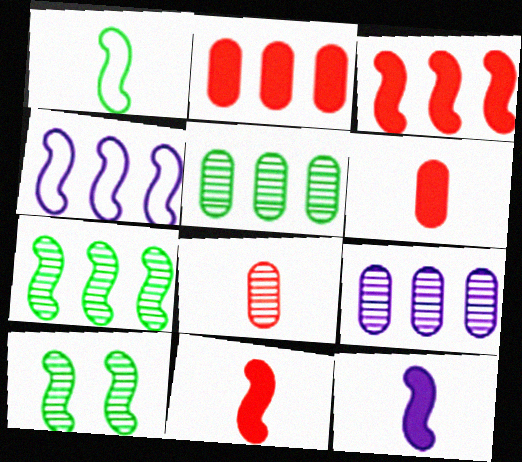[[3, 4, 7], 
[4, 10, 11]]